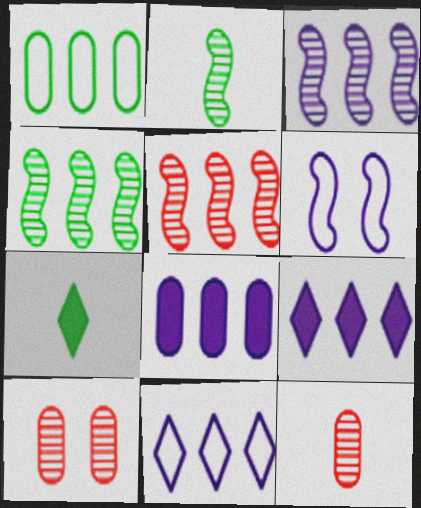[[1, 5, 9], 
[3, 4, 5], 
[3, 8, 11]]